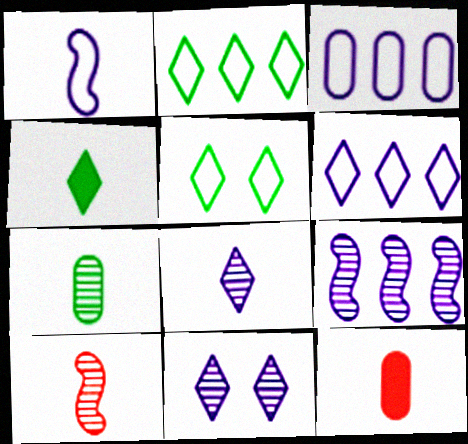[[5, 9, 12], 
[7, 8, 10]]